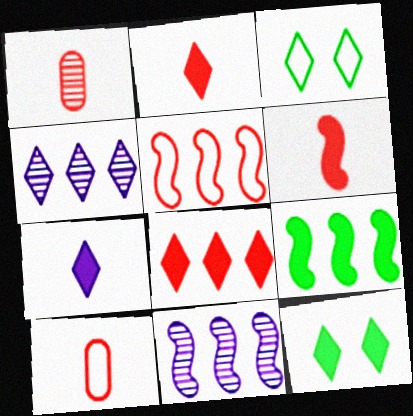[[2, 3, 4], 
[5, 9, 11], 
[7, 8, 12], 
[10, 11, 12]]